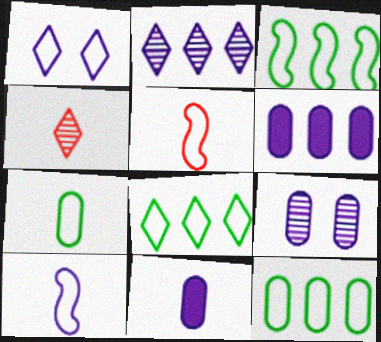[[1, 5, 12], 
[3, 8, 12]]